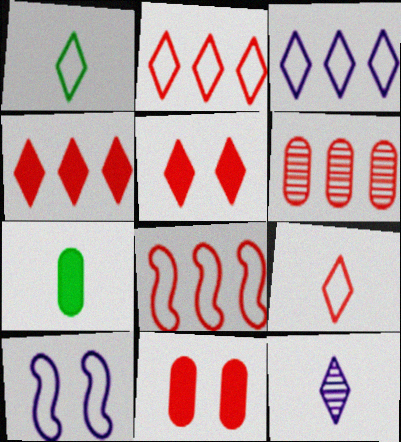[[4, 6, 8]]